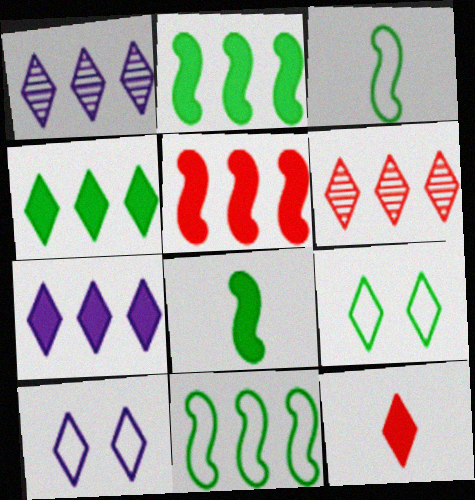[[1, 9, 12]]